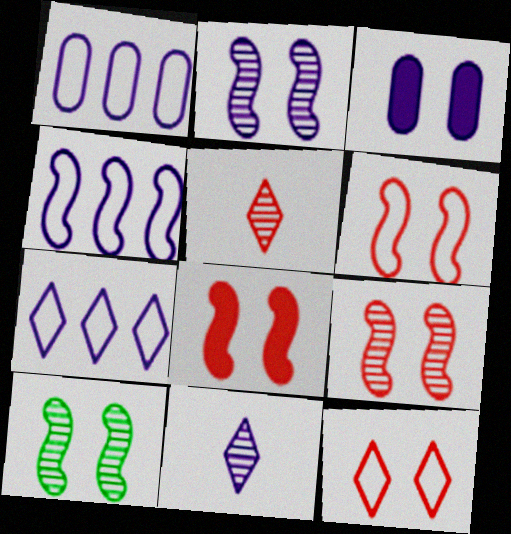[[1, 4, 7], 
[2, 9, 10], 
[3, 4, 11], 
[3, 10, 12], 
[6, 8, 9]]